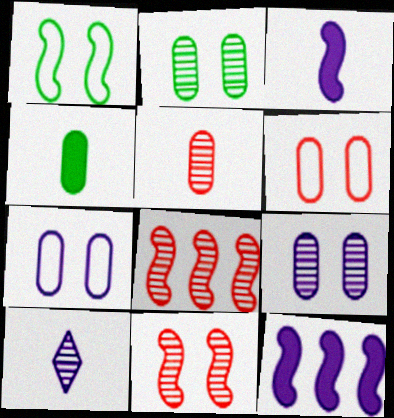[[1, 3, 8], 
[2, 8, 10], 
[7, 10, 12]]